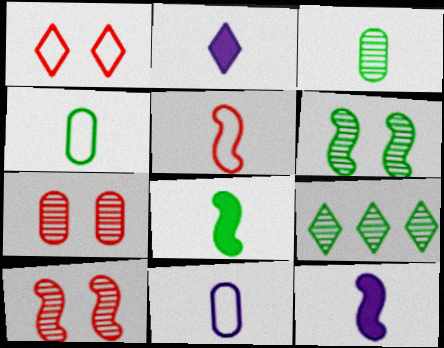[[1, 2, 9], 
[2, 3, 5], 
[3, 6, 9]]